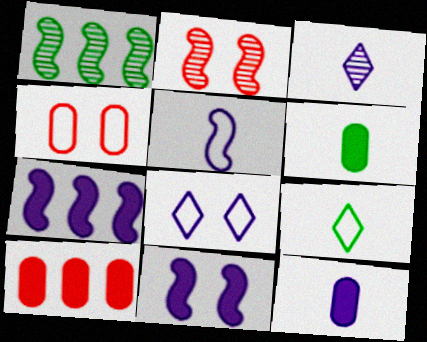[[3, 5, 12]]